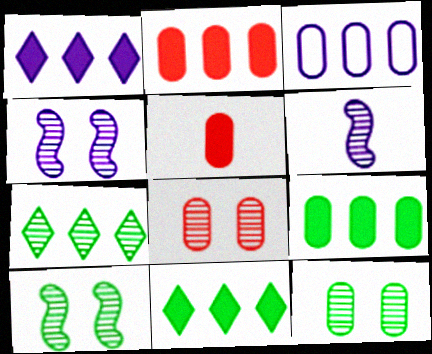[[3, 5, 12], 
[6, 7, 8]]